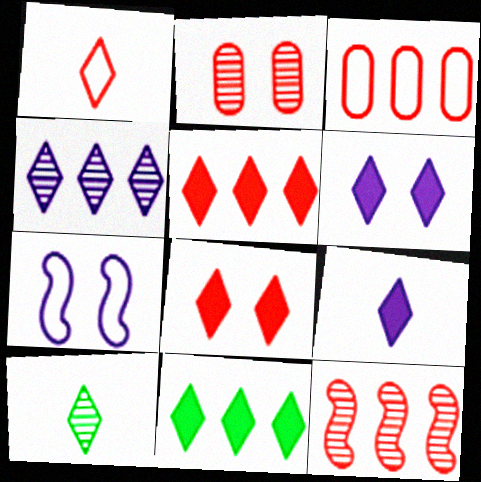[[1, 9, 10], 
[3, 5, 12], 
[8, 9, 11]]